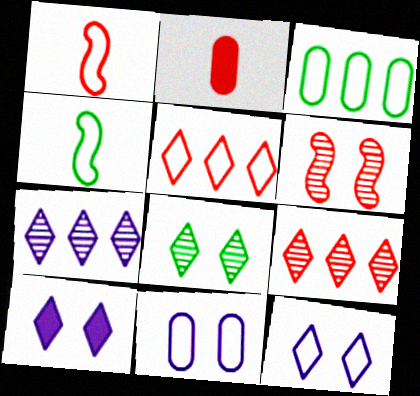[[1, 3, 12], 
[2, 5, 6], 
[4, 5, 11]]